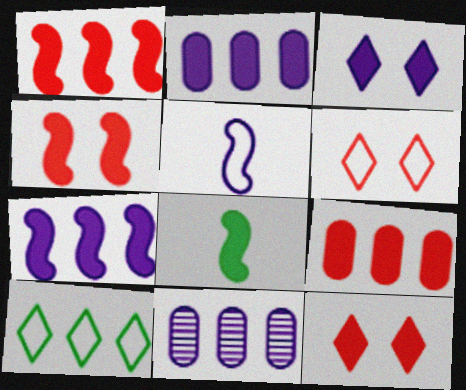[[1, 10, 11], 
[2, 8, 12], 
[3, 5, 11], 
[3, 8, 9], 
[4, 7, 8], 
[6, 8, 11]]